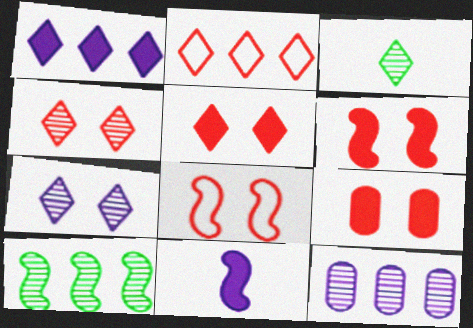[[4, 8, 9], 
[5, 6, 9], 
[8, 10, 11]]